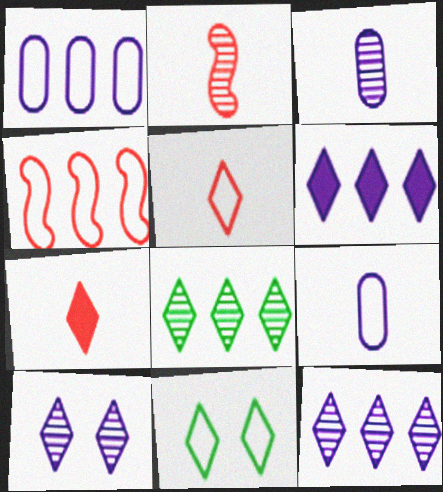[[4, 9, 11], 
[7, 11, 12]]